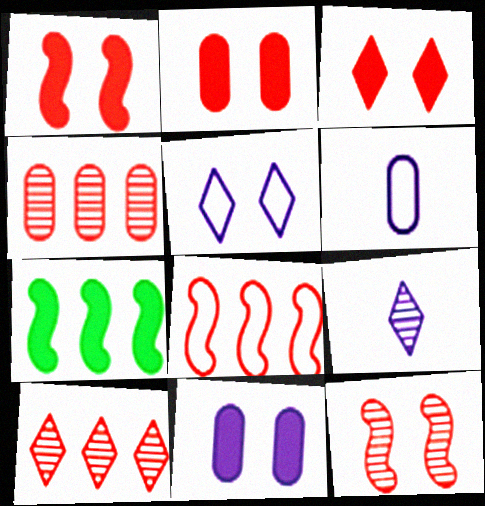[[1, 2, 3]]